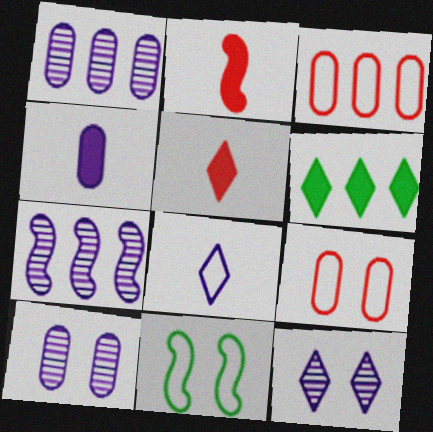[[1, 5, 11], 
[2, 7, 11], 
[3, 6, 7], 
[3, 8, 11]]